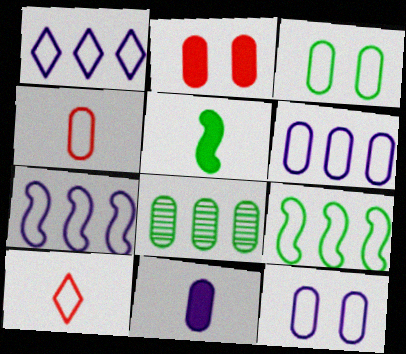[[1, 6, 7], 
[3, 4, 6], 
[3, 7, 10], 
[9, 10, 12]]